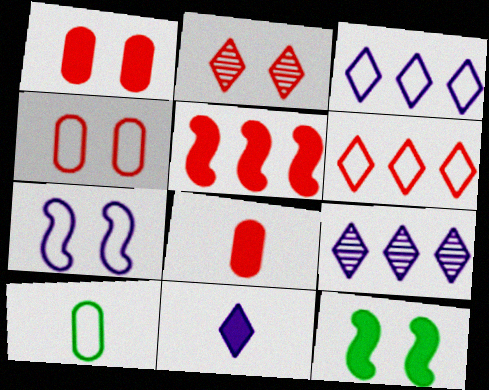[[6, 7, 10]]